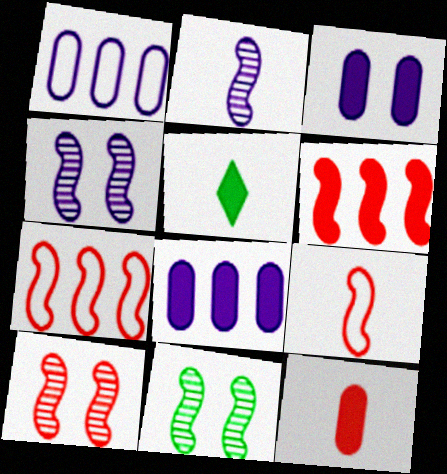[[1, 5, 10], 
[3, 5, 6], 
[4, 10, 11], 
[6, 9, 10]]